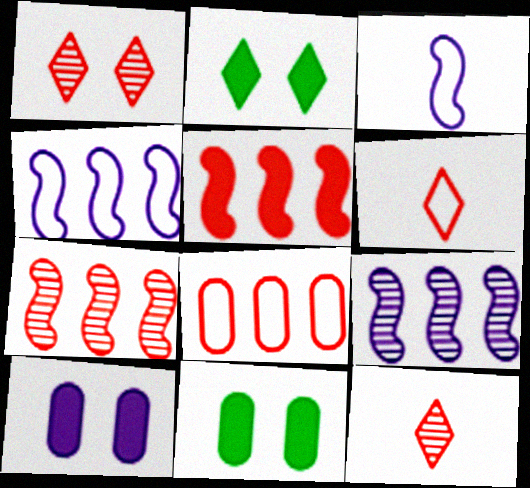[[4, 11, 12], 
[6, 9, 11]]